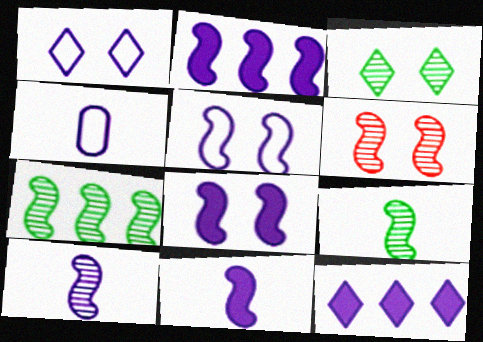[[2, 5, 10], 
[2, 8, 11], 
[6, 7, 10]]